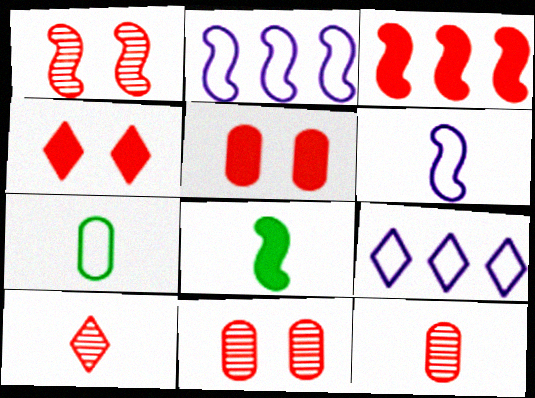[[1, 2, 8], 
[8, 9, 11]]